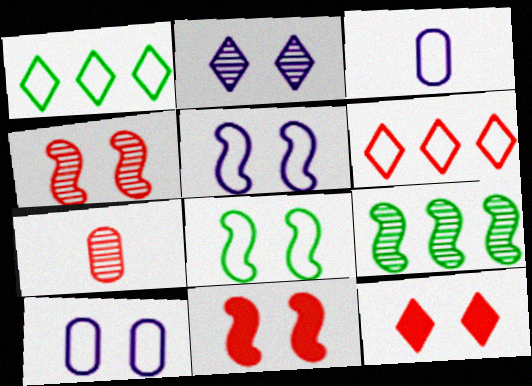[[2, 7, 9], 
[3, 6, 8], 
[3, 9, 12], 
[6, 7, 11]]